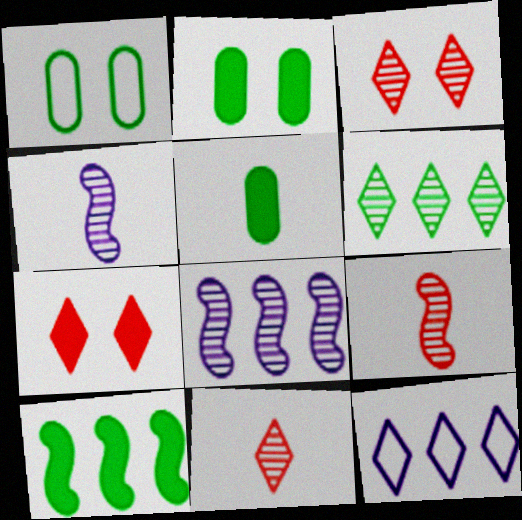[[2, 9, 12]]